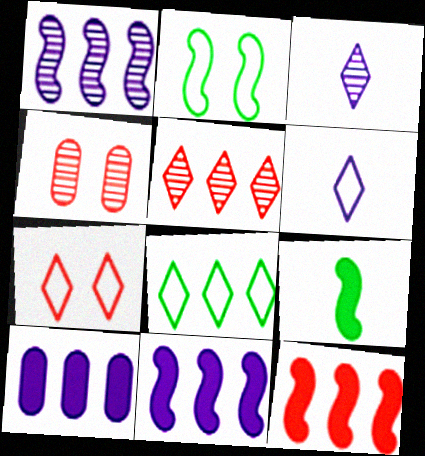[[6, 7, 8]]